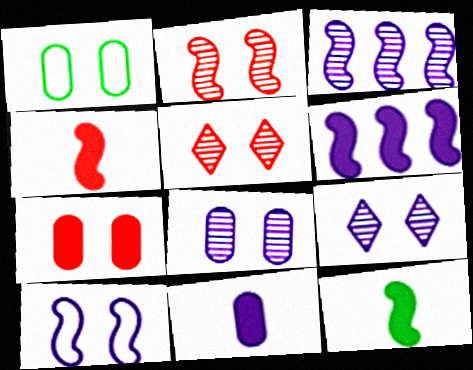[[1, 7, 8]]